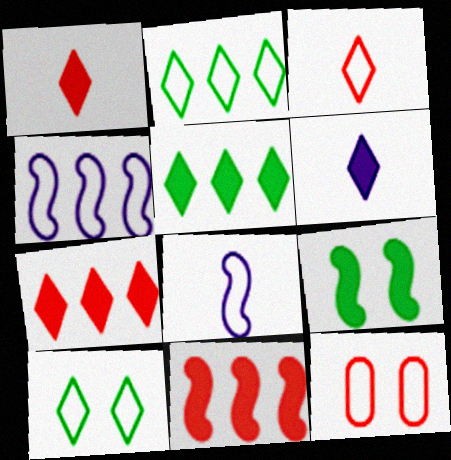[[2, 8, 12]]